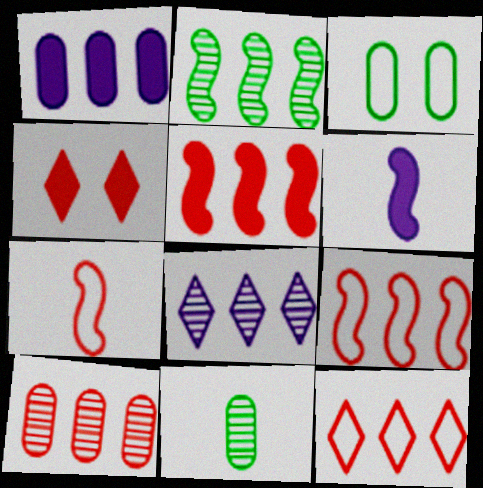[[1, 2, 12], 
[2, 8, 10], 
[4, 7, 10], 
[5, 10, 12]]